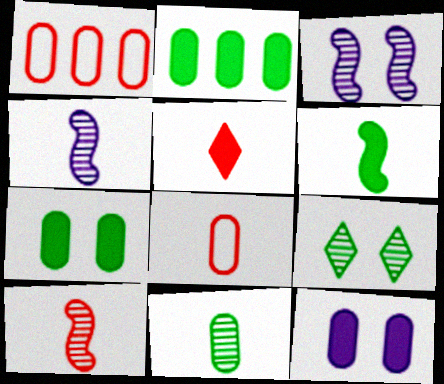[[1, 11, 12], 
[5, 8, 10]]